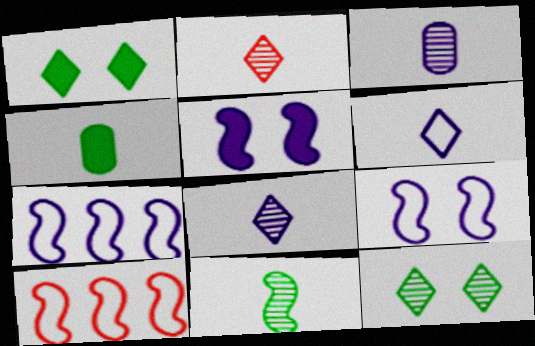[[1, 3, 10], 
[2, 3, 11], 
[5, 10, 11]]